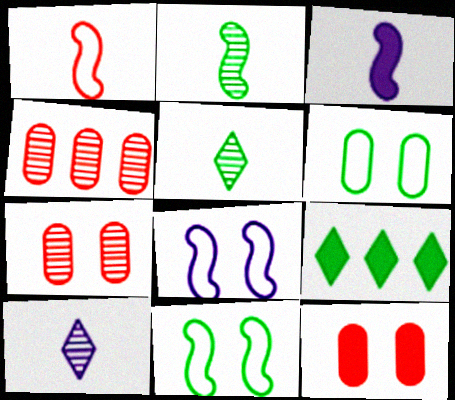[[1, 2, 3], 
[2, 6, 9], 
[3, 9, 12]]